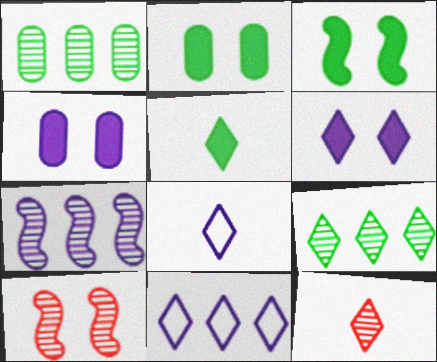[[4, 7, 8], 
[5, 8, 12]]